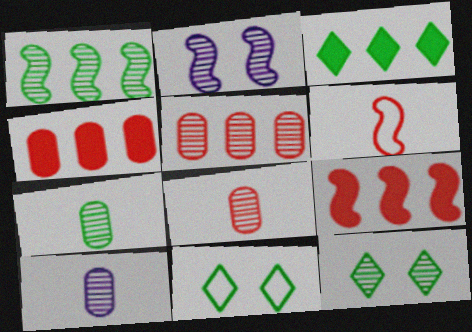[[1, 7, 12], 
[7, 8, 10], 
[9, 10, 11]]